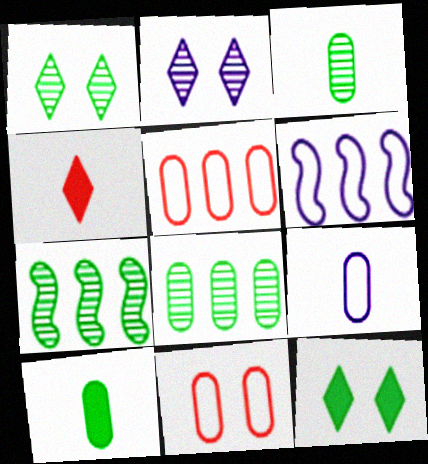[[1, 3, 7]]